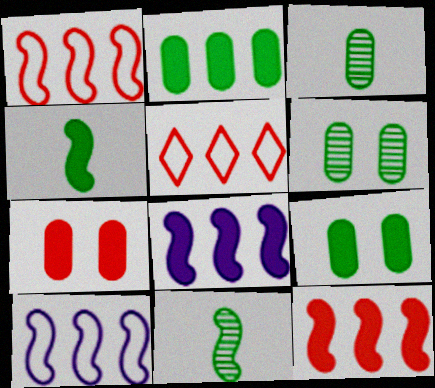[]